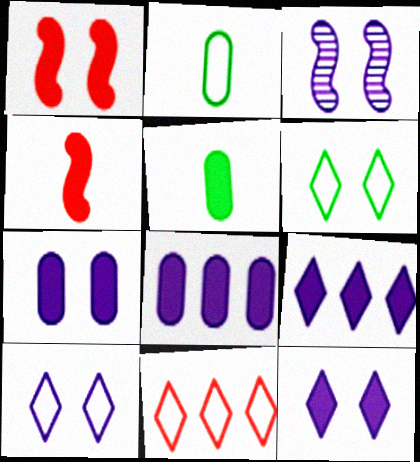[[1, 5, 9], 
[3, 5, 11], 
[3, 7, 10]]